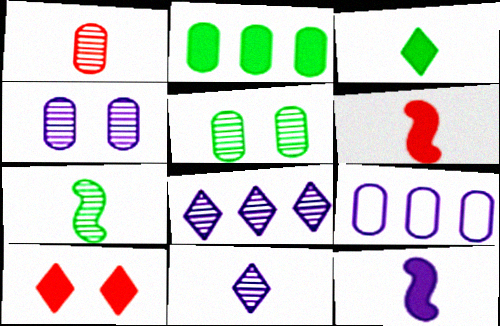[[1, 7, 11], 
[2, 10, 12], 
[7, 9, 10]]